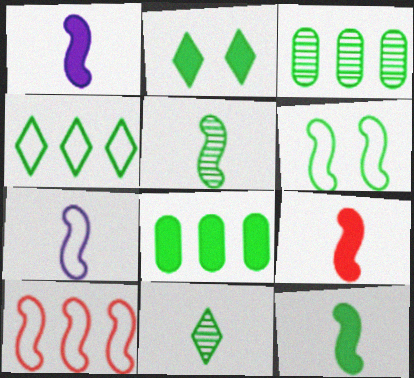[[1, 9, 12], 
[2, 4, 11], 
[2, 8, 12], 
[5, 7, 9], 
[6, 7, 10], 
[6, 8, 11]]